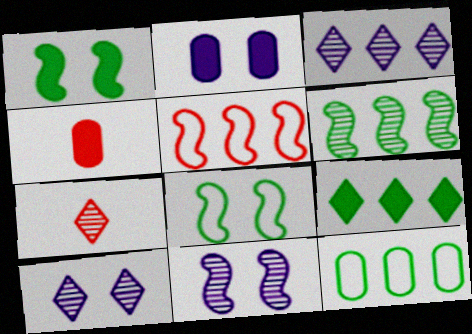[[3, 4, 8], 
[6, 9, 12]]